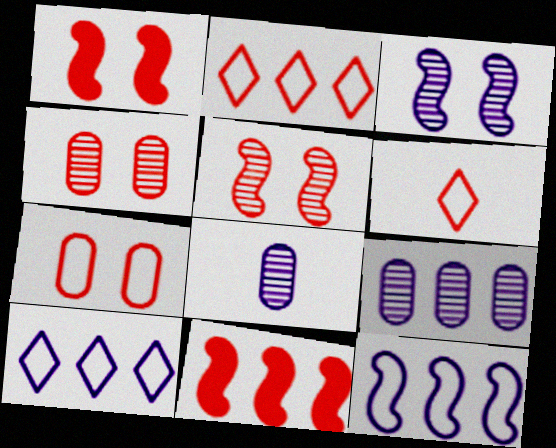[[4, 6, 11]]